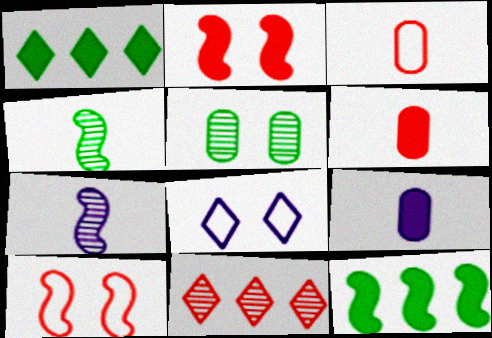[[1, 2, 9], 
[2, 3, 11], 
[2, 5, 8], 
[5, 7, 11], 
[6, 10, 11], 
[7, 10, 12]]